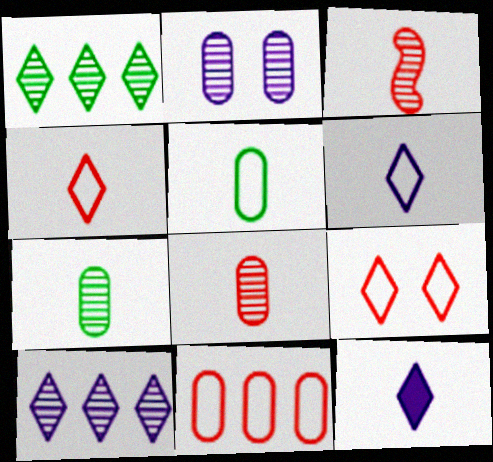[[1, 2, 3], 
[1, 9, 12], 
[3, 5, 12]]